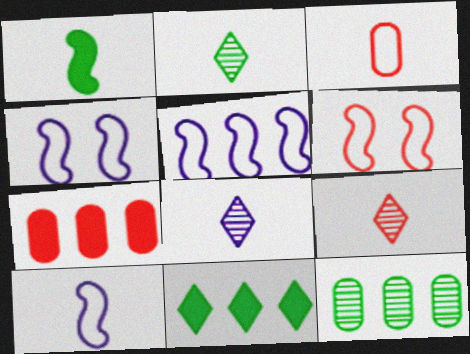[[1, 3, 8], 
[2, 4, 7], 
[2, 8, 9], 
[4, 5, 10], 
[6, 7, 9]]